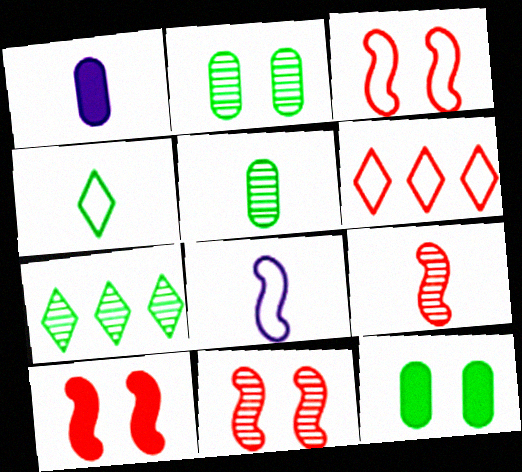[[1, 3, 7], 
[1, 4, 9], 
[3, 10, 11]]